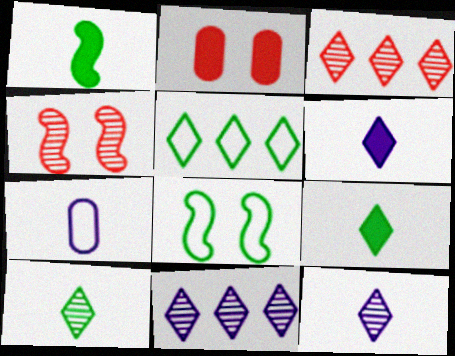[]